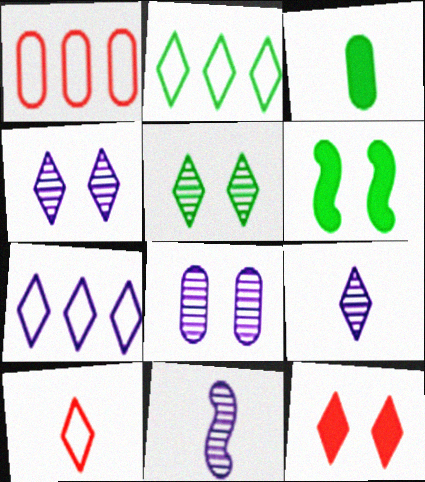[[1, 3, 8], 
[1, 6, 9], 
[2, 9, 12], 
[3, 10, 11]]